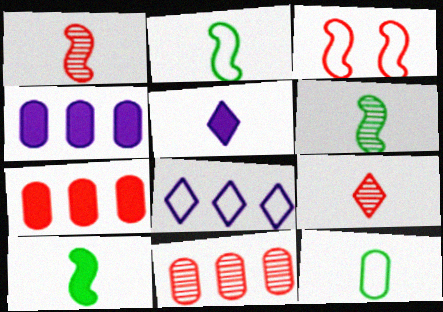[[1, 5, 12], 
[2, 6, 10], 
[3, 7, 9], 
[3, 8, 12]]